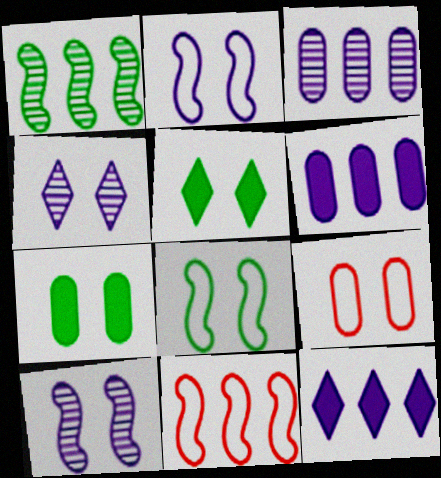[[5, 9, 10]]